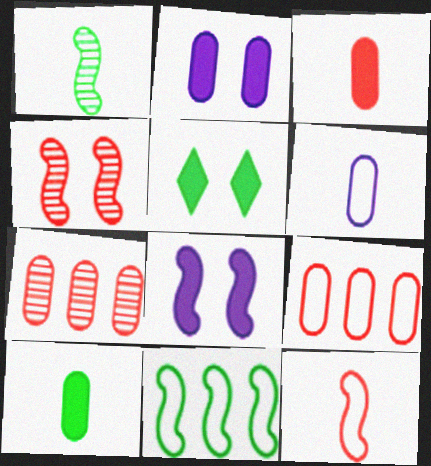[]